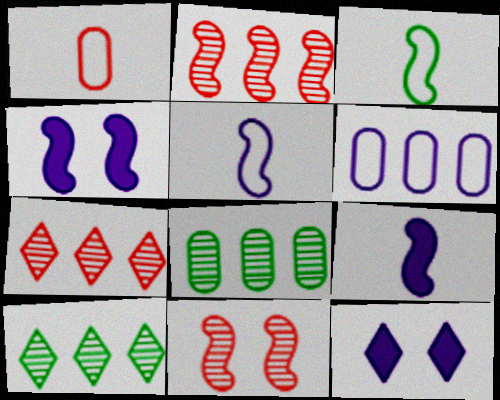[[1, 4, 10], 
[2, 3, 4]]